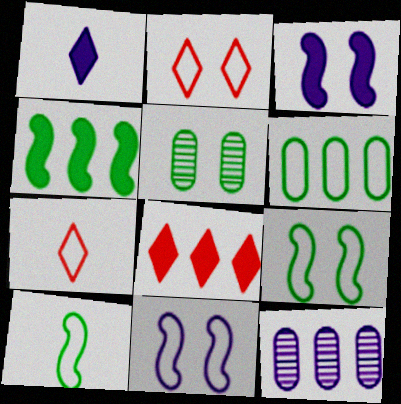[[1, 11, 12], 
[2, 3, 5], 
[6, 7, 11]]